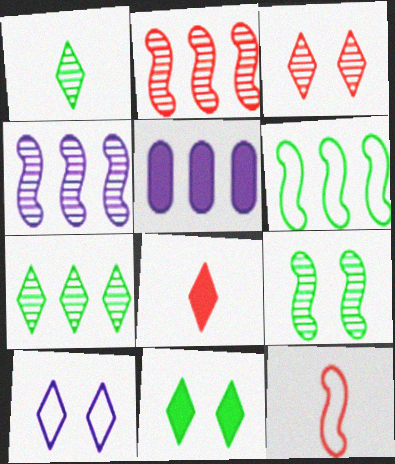[[3, 10, 11], 
[7, 8, 10]]